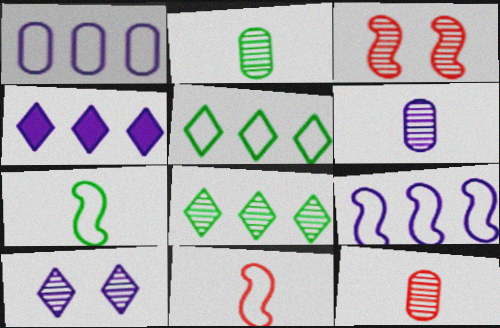[[2, 6, 12], 
[3, 6, 8]]